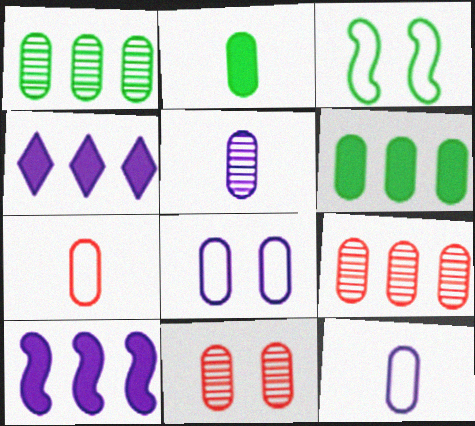[[1, 5, 11], 
[2, 5, 7], 
[2, 8, 9], 
[6, 11, 12]]